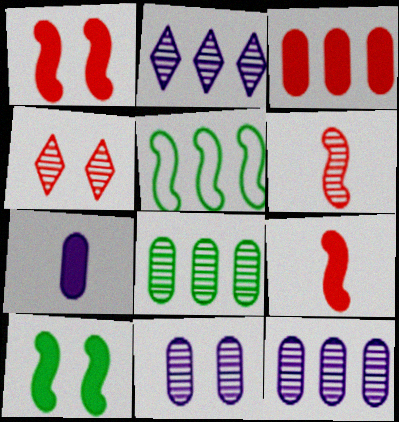[[2, 3, 5], 
[4, 5, 7]]